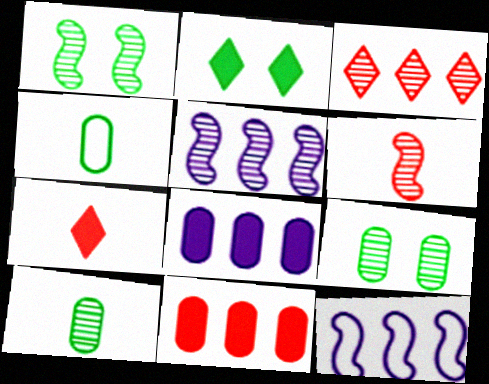[[1, 5, 6], 
[7, 9, 12]]